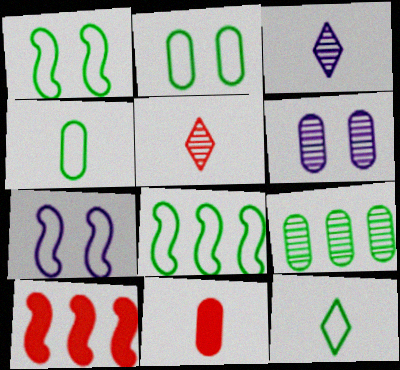[[2, 3, 10], 
[2, 8, 12], 
[6, 10, 12]]